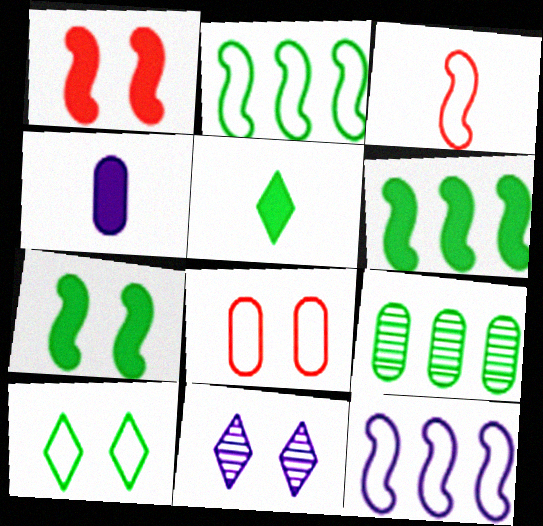[[4, 8, 9], 
[4, 11, 12], 
[7, 8, 11]]